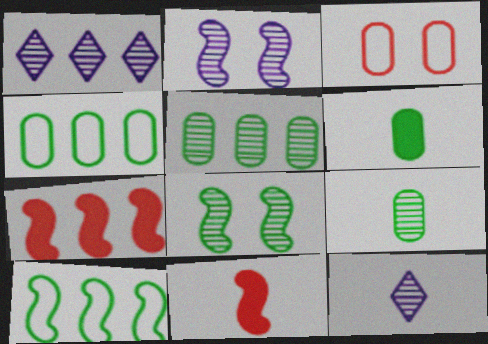[[1, 4, 7], 
[2, 10, 11]]